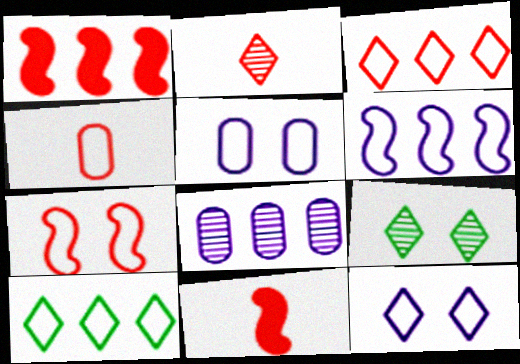[[1, 8, 10], 
[2, 4, 11], 
[3, 4, 7]]